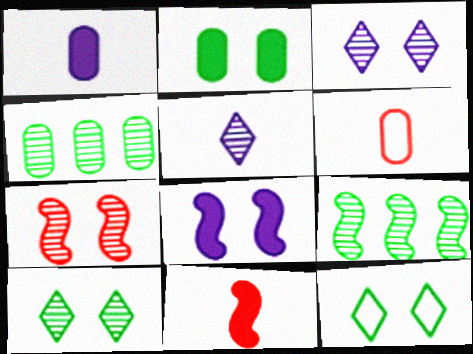[[4, 5, 7]]